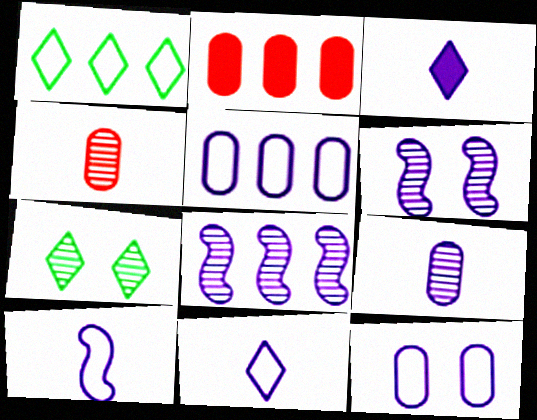[[1, 2, 8], 
[2, 7, 10], 
[3, 5, 6], 
[3, 8, 12], 
[3, 9, 10], 
[4, 7, 8]]